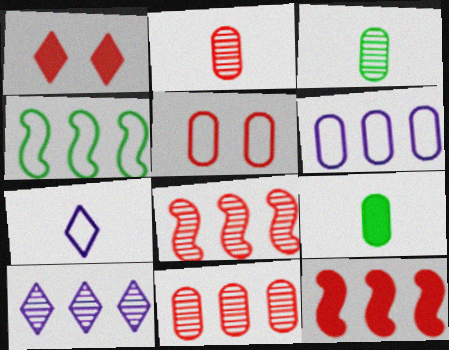[[4, 5, 7]]